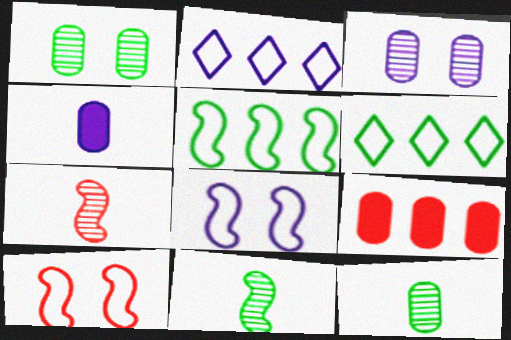[]